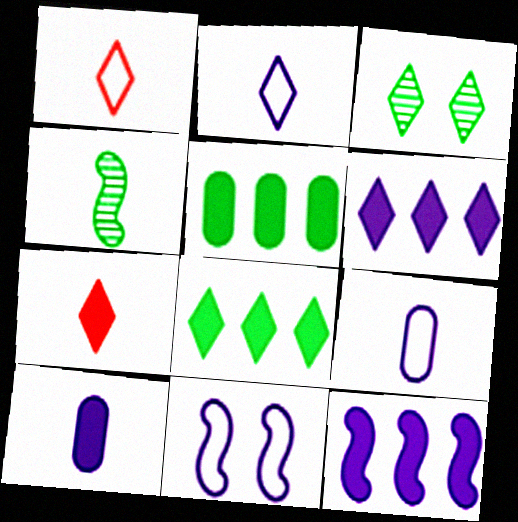[[1, 3, 6], 
[1, 4, 10], 
[4, 7, 9]]